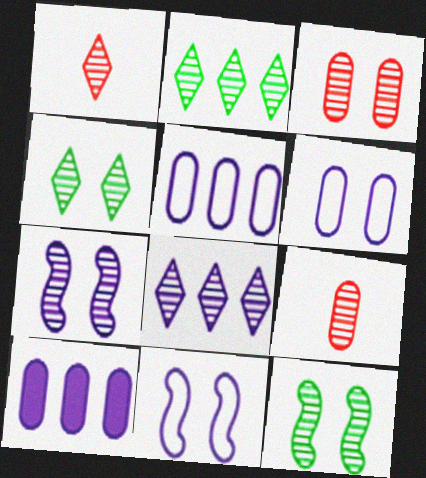[[1, 4, 8], 
[2, 7, 9], 
[3, 4, 7], 
[8, 9, 12]]